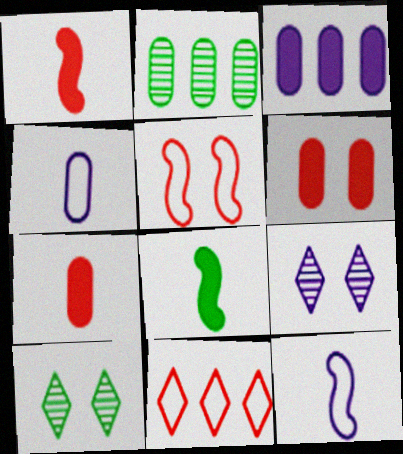[[2, 4, 6], 
[3, 9, 12]]